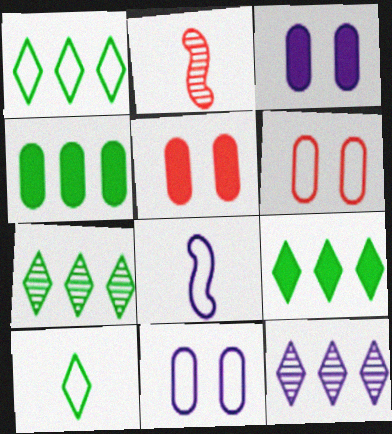[[1, 2, 3], 
[1, 6, 8], 
[1, 7, 9], 
[2, 9, 11], 
[3, 8, 12], 
[5, 7, 8]]